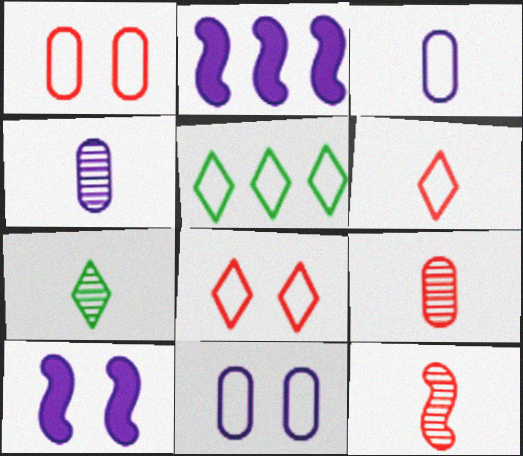[[1, 2, 7], 
[4, 7, 12], 
[5, 9, 10]]